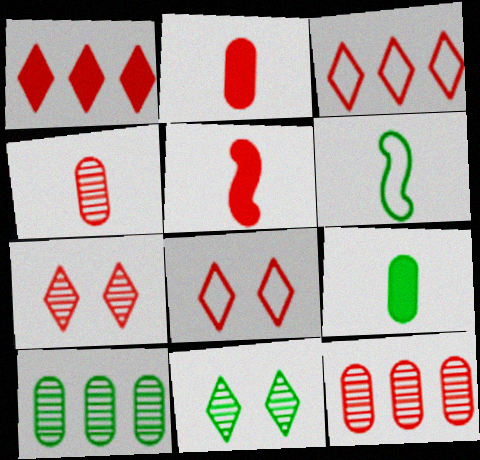[[5, 8, 12]]